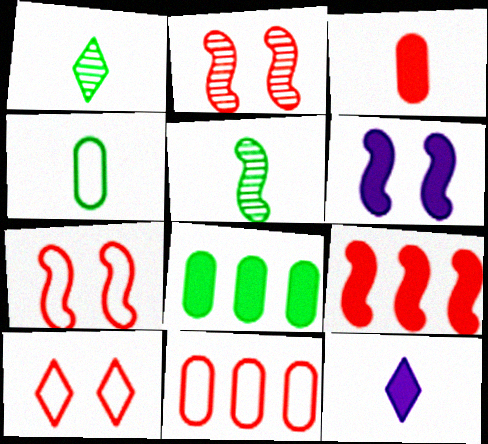[[1, 6, 11]]